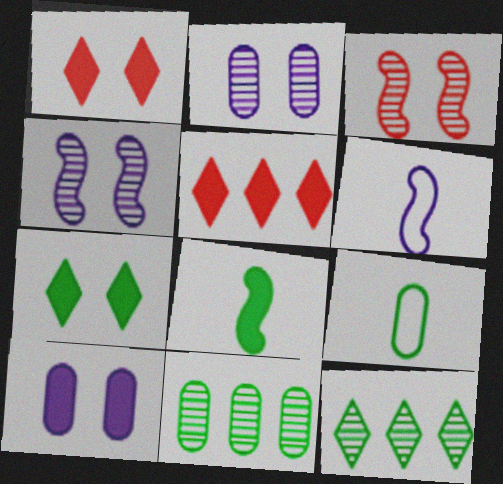[[1, 6, 11], 
[4, 5, 9], 
[5, 8, 10]]